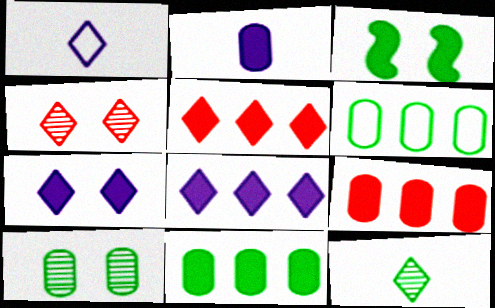[[2, 3, 5], 
[3, 6, 12]]